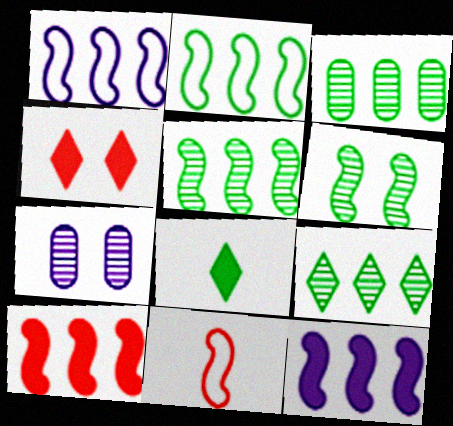[[1, 5, 10], 
[3, 5, 9], 
[6, 11, 12]]